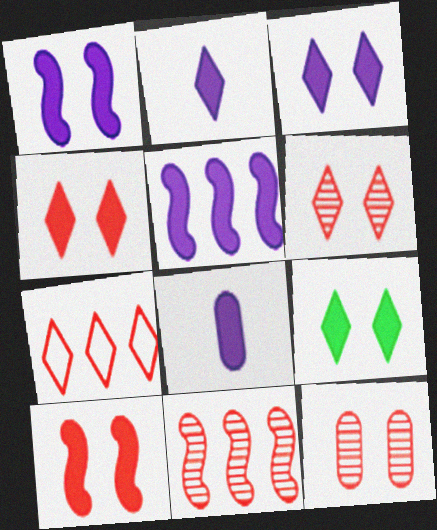[[3, 4, 9], 
[3, 5, 8]]